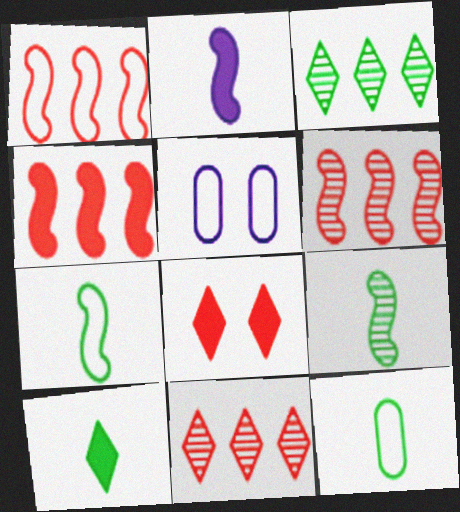[[1, 4, 6], 
[5, 6, 10], 
[9, 10, 12]]